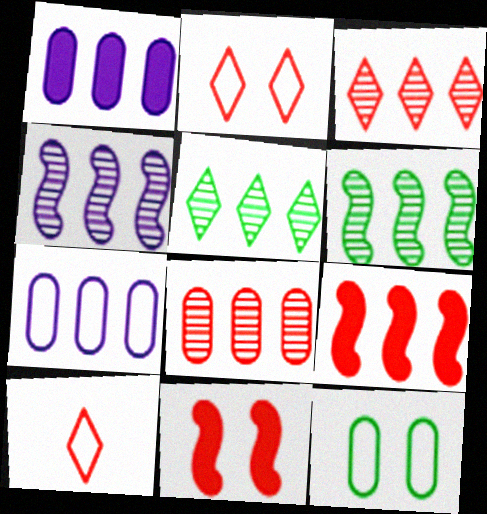[[4, 5, 8], 
[5, 7, 9], 
[8, 10, 11]]